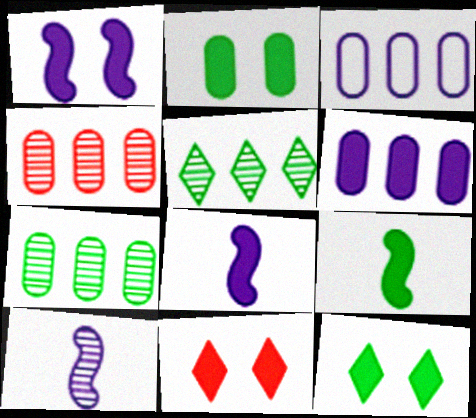[[1, 2, 11], 
[6, 9, 11]]